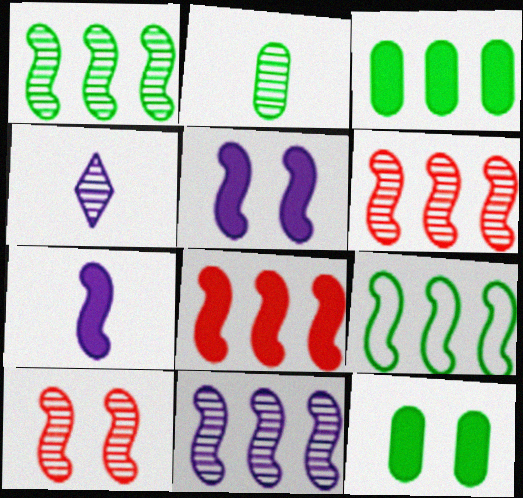[[1, 6, 11], 
[7, 9, 10], 
[8, 9, 11]]